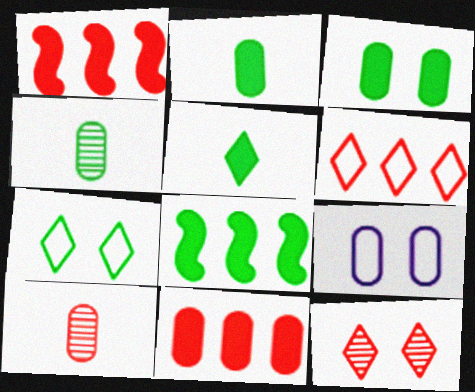[[3, 5, 8], 
[4, 7, 8], 
[4, 9, 11]]